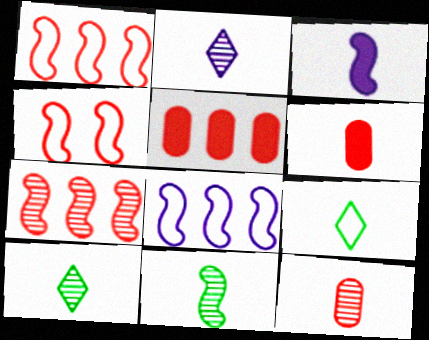[[2, 11, 12], 
[3, 9, 12]]